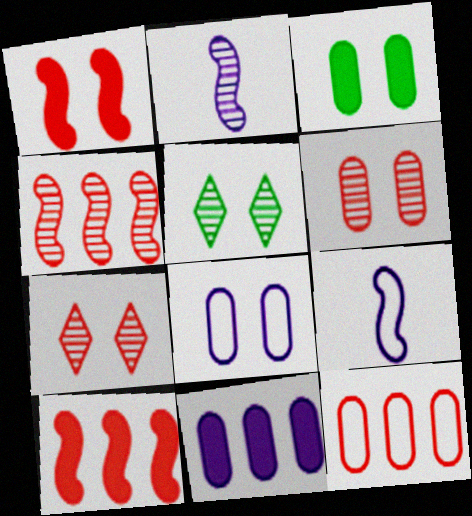[[1, 5, 8], 
[3, 6, 8]]